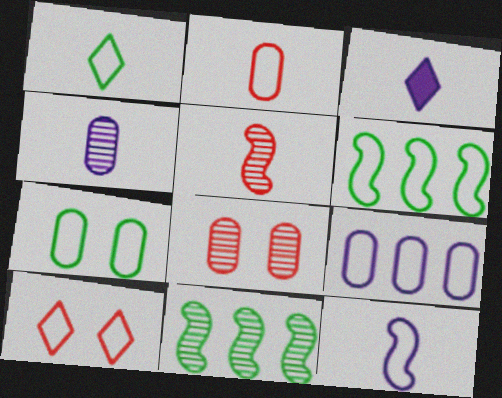[[1, 2, 12], 
[1, 6, 7], 
[2, 7, 9], 
[3, 4, 12], 
[3, 6, 8]]